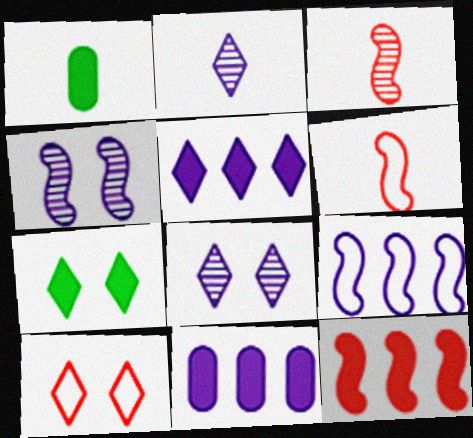[[1, 2, 6], 
[7, 8, 10]]